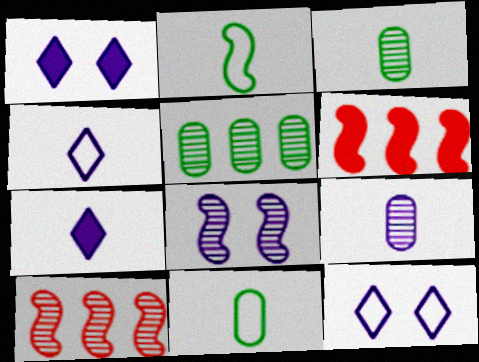[[1, 10, 11], 
[2, 6, 8], 
[3, 6, 12]]